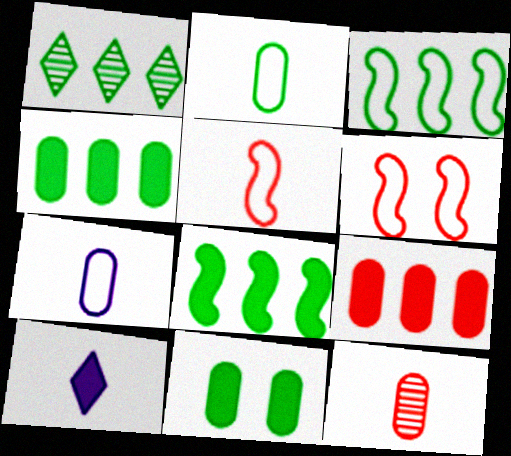[[1, 3, 4]]